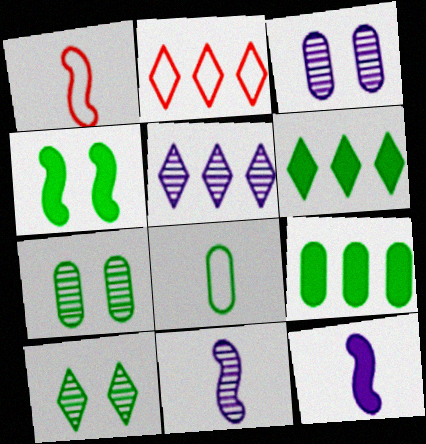[[1, 3, 6], 
[2, 5, 6], 
[2, 7, 12], 
[3, 5, 11], 
[7, 8, 9]]